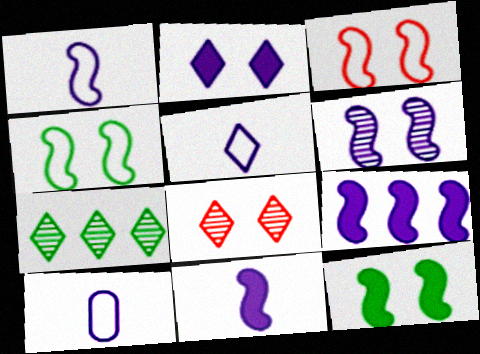[[1, 5, 10], 
[1, 6, 9], 
[3, 6, 12]]